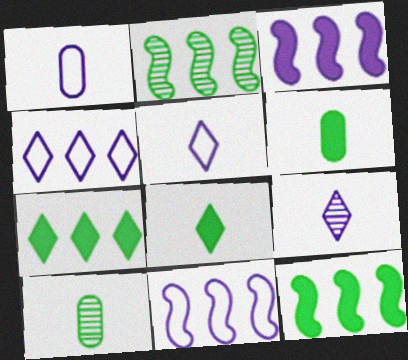[]